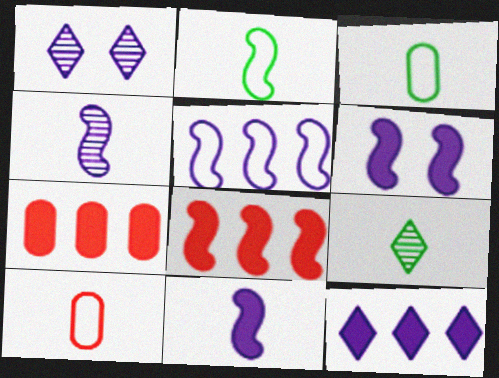[[1, 2, 7], 
[1, 3, 8], 
[4, 5, 6], 
[9, 10, 11]]